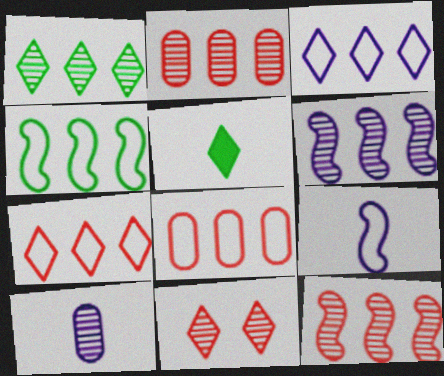[[1, 2, 6], 
[3, 4, 8], 
[3, 5, 11]]